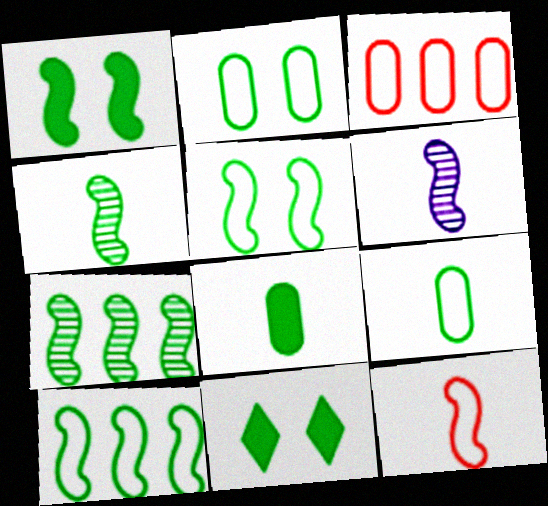[[1, 4, 10], 
[3, 6, 11], 
[7, 9, 11]]